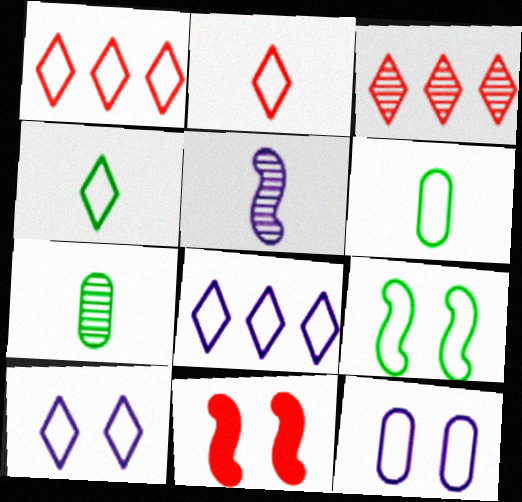[[1, 4, 10], 
[7, 8, 11]]